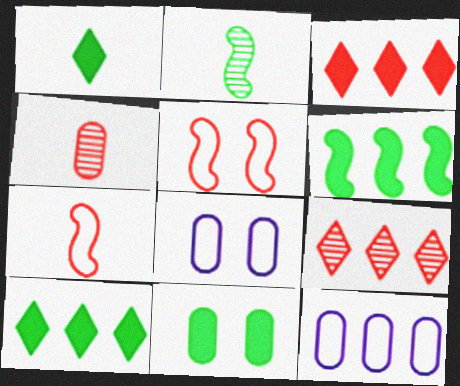[[1, 6, 11], 
[2, 3, 8], 
[3, 4, 5], 
[4, 11, 12], 
[6, 9, 12]]